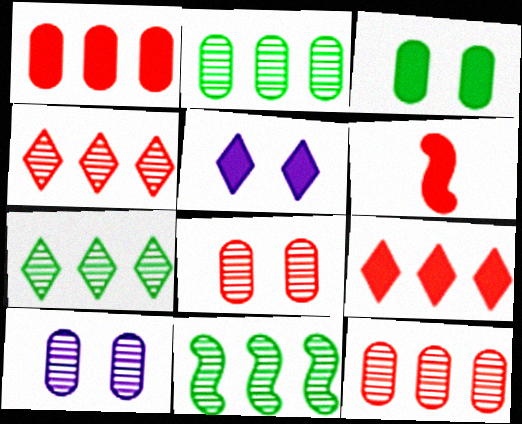[[2, 7, 11]]